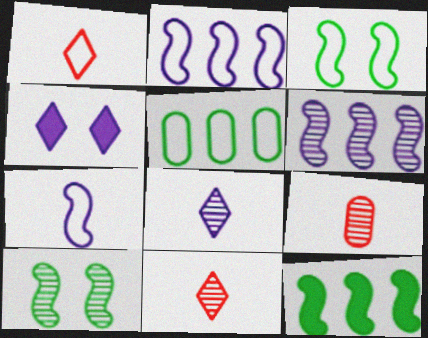[]